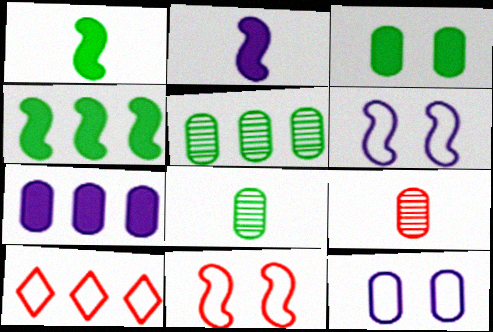[]